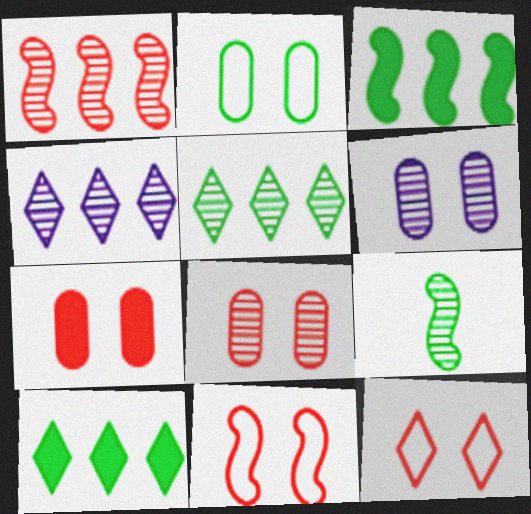[[2, 6, 7], 
[2, 9, 10], 
[4, 8, 9]]